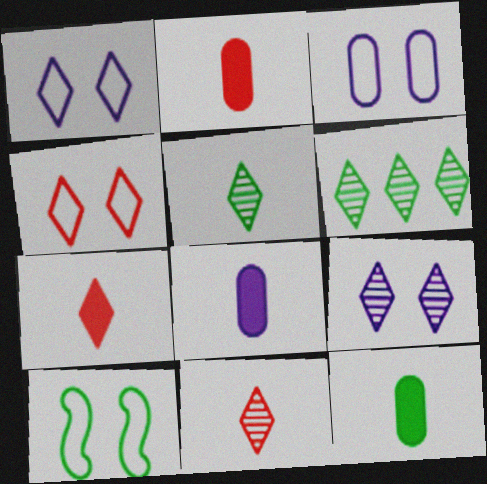[[1, 6, 7], 
[2, 8, 12], 
[3, 4, 10], 
[6, 9, 11], 
[6, 10, 12]]